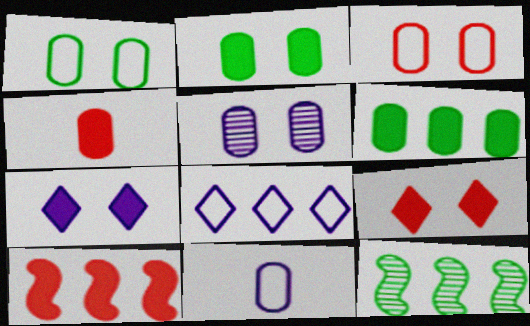[[2, 3, 5], 
[4, 9, 10], 
[9, 11, 12]]